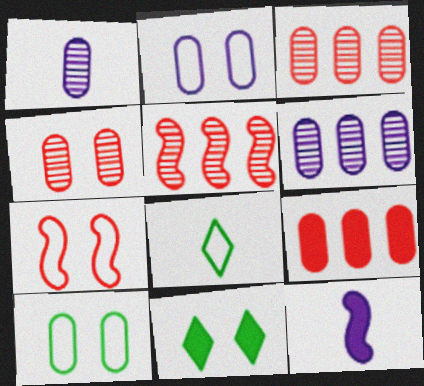[[1, 9, 10], 
[9, 11, 12]]